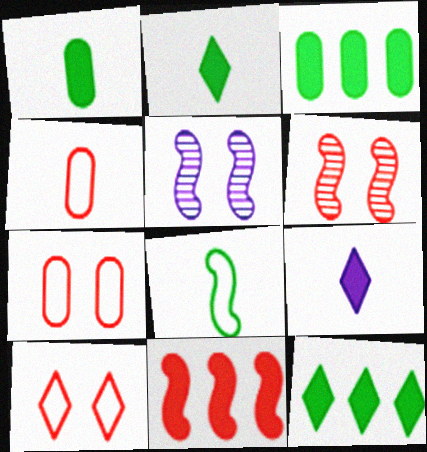[[4, 5, 12], 
[5, 8, 11]]